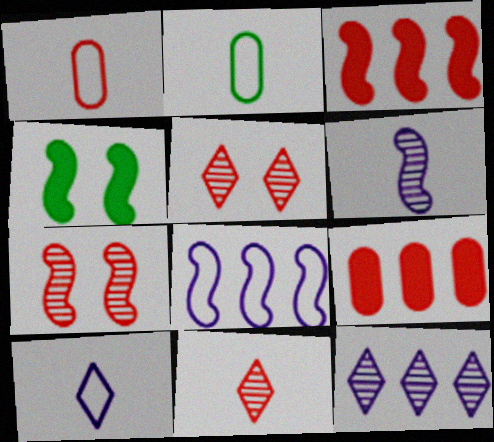[[1, 3, 5], 
[1, 4, 12]]